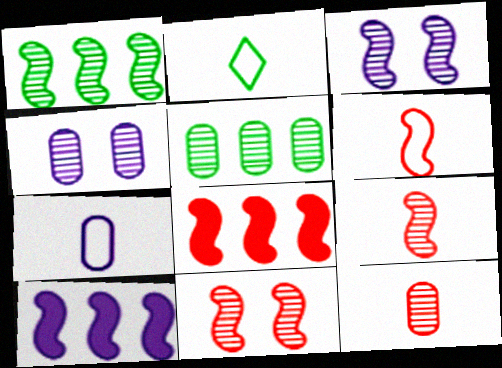[[1, 3, 9], 
[2, 4, 8], 
[2, 6, 7], 
[4, 5, 12], 
[6, 8, 11]]